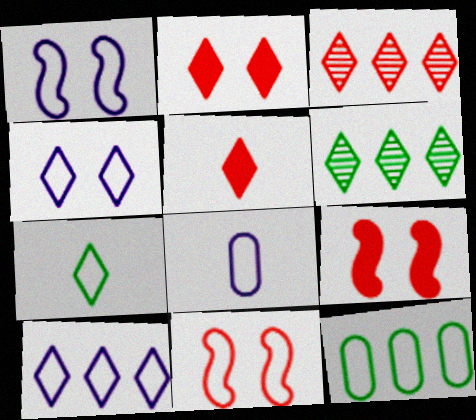[[1, 8, 10], 
[4, 5, 6], 
[6, 8, 9]]